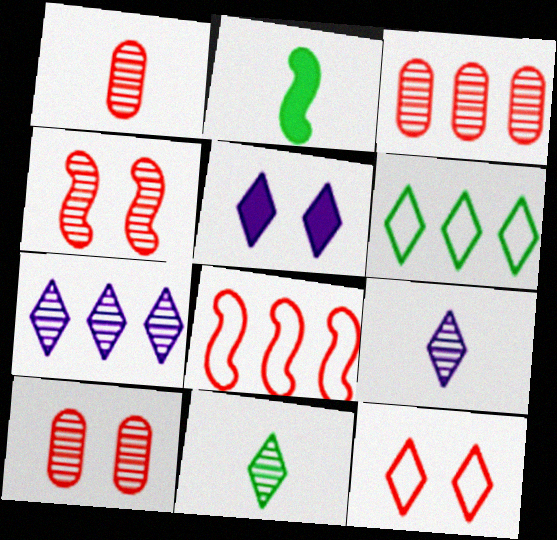[[1, 3, 10]]